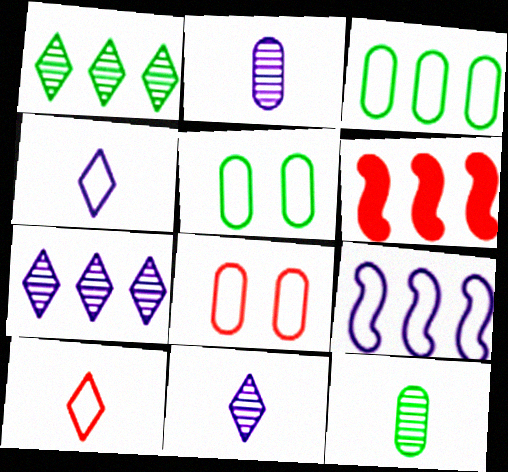[[3, 6, 7], 
[5, 6, 11], 
[5, 9, 10]]